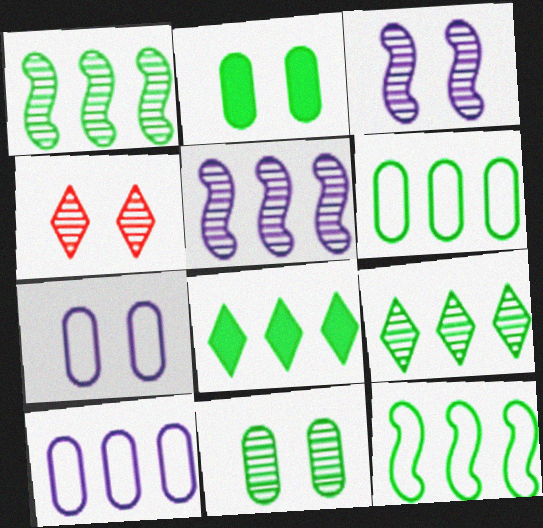[[1, 6, 8], 
[3, 4, 11]]